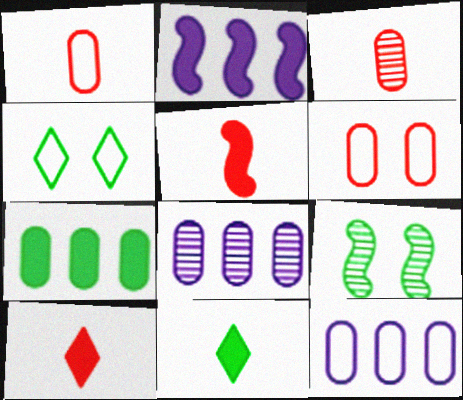[[2, 3, 4], 
[4, 5, 8], 
[9, 10, 12]]